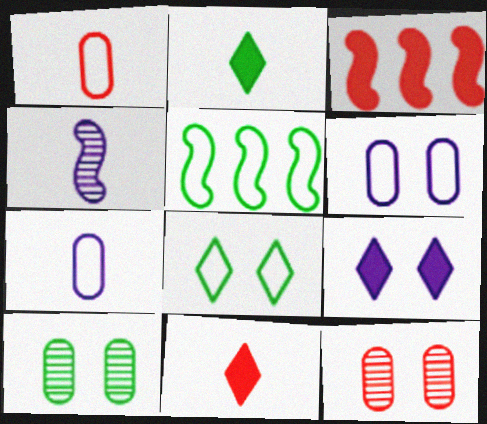[[1, 2, 4], 
[2, 5, 10]]